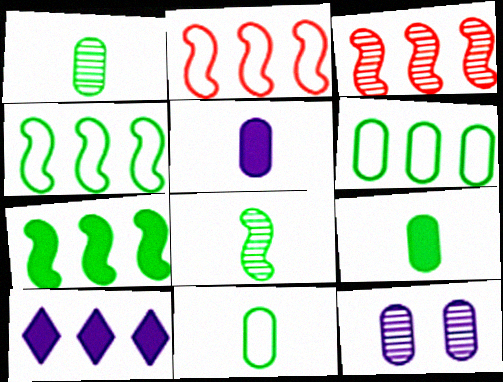[[1, 9, 11], 
[3, 6, 10]]